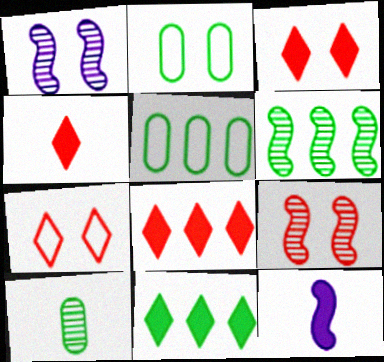[[1, 2, 3], 
[1, 4, 5], 
[3, 4, 8], 
[5, 6, 11]]